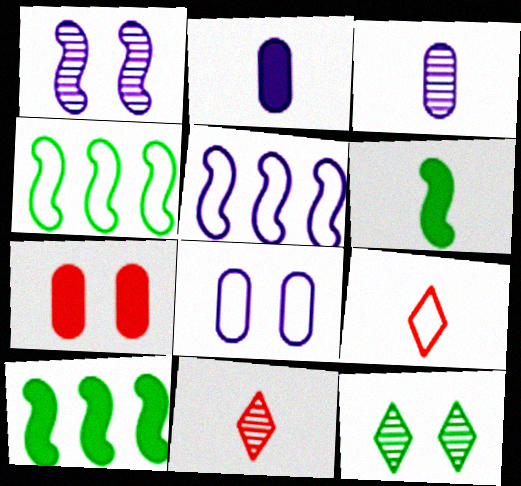[[3, 6, 9], 
[4, 8, 9], 
[8, 10, 11]]